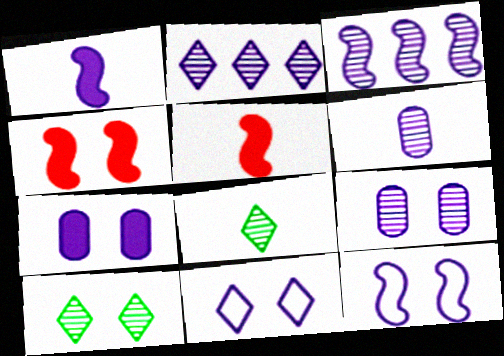[[1, 3, 12]]